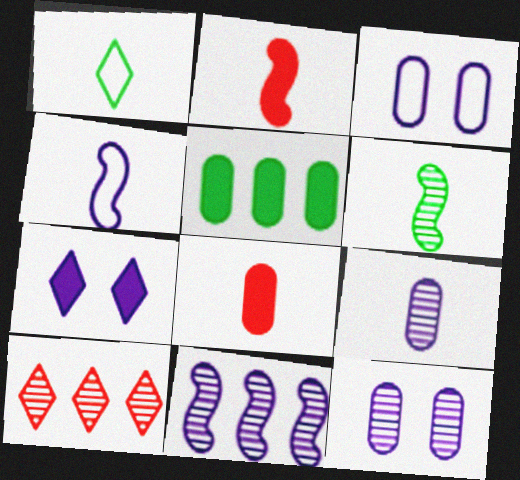[[1, 2, 9], 
[1, 7, 10], 
[2, 4, 6], 
[2, 5, 7], 
[6, 10, 12]]